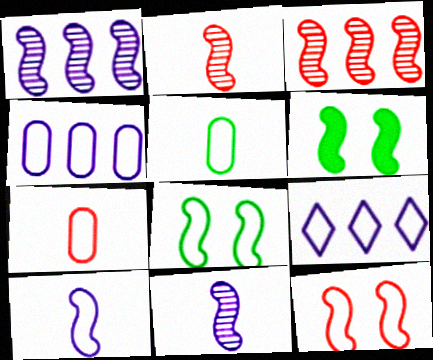[[3, 6, 10], 
[5, 9, 12], 
[7, 8, 9]]